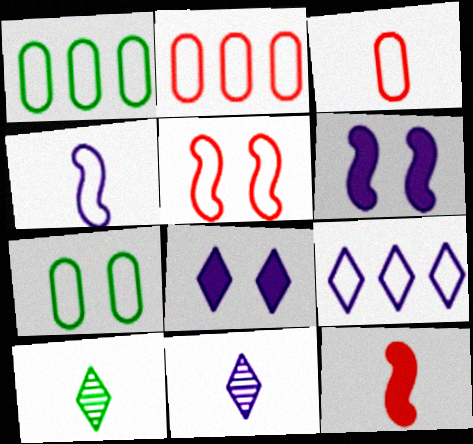[[2, 6, 10], 
[8, 9, 11]]